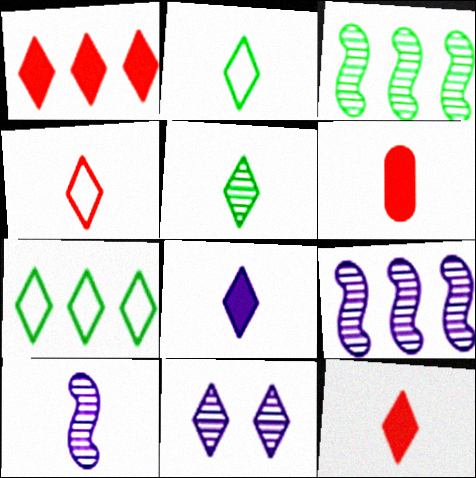[[1, 2, 11], 
[2, 6, 10], 
[4, 5, 8], 
[7, 11, 12]]